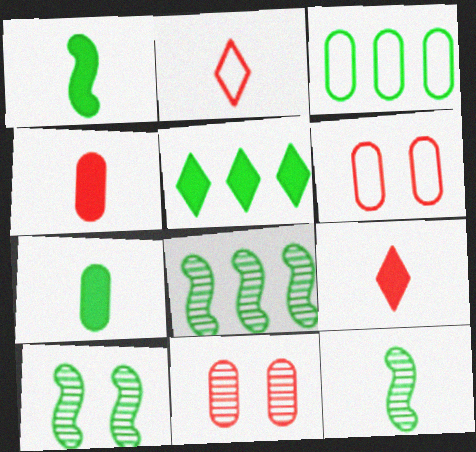[[3, 5, 8], 
[8, 10, 12]]